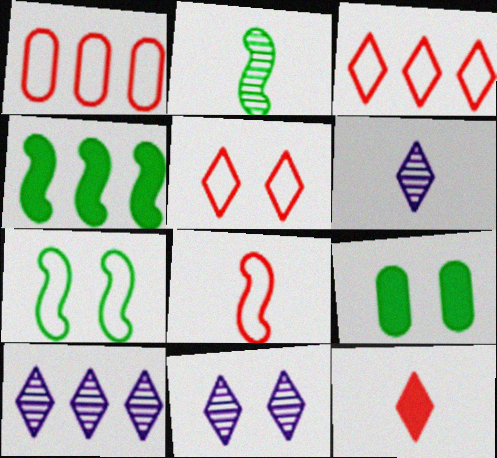[[1, 4, 10], 
[1, 5, 8], 
[2, 4, 7], 
[6, 10, 11], 
[8, 9, 10]]